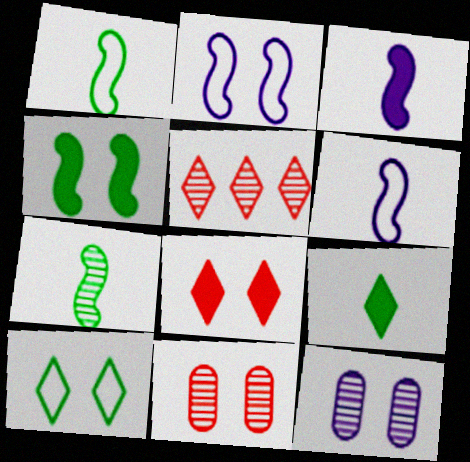[[5, 7, 12]]